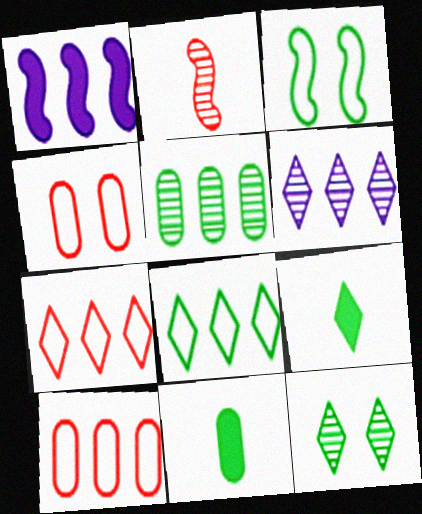[[1, 2, 3], 
[1, 5, 7], 
[3, 5, 9], 
[8, 9, 12]]